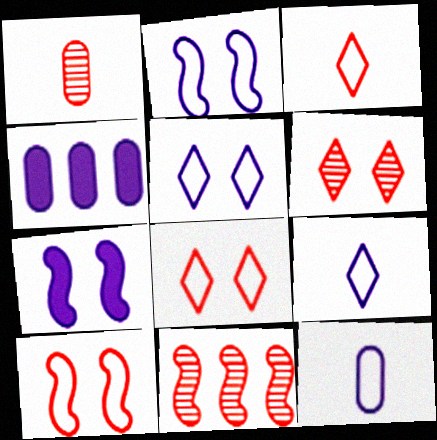[[1, 6, 11]]